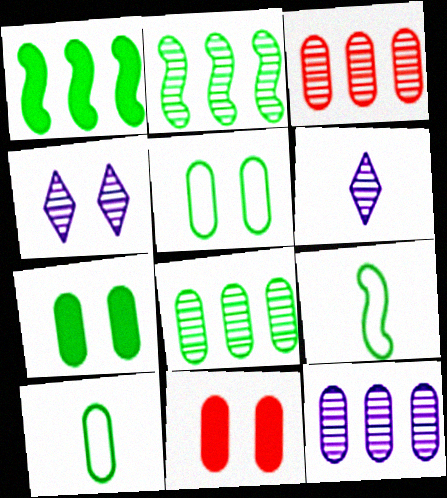[[3, 8, 12], 
[7, 8, 10], 
[10, 11, 12]]